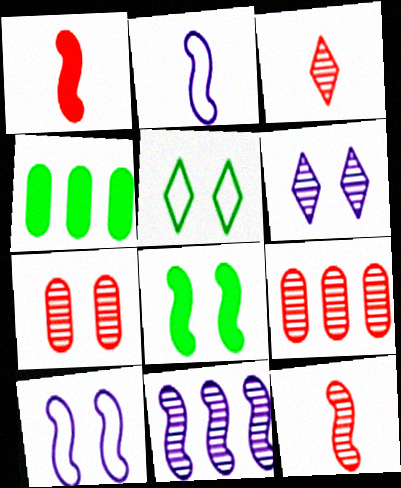[[3, 4, 10]]